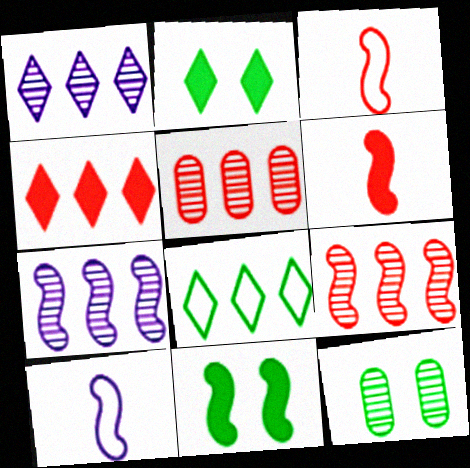[[1, 4, 8], 
[2, 5, 10], 
[3, 7, 11], 
[4, 10, 12], 
[9, 10, 11]]